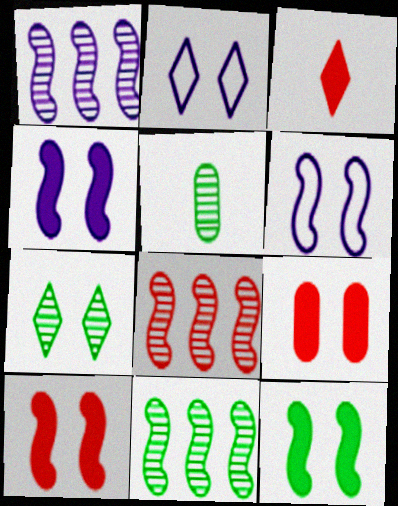[[1, 8, 11], 
[4, 10, 12], 
[5, 7, 11], 
[6, 7, 9]]